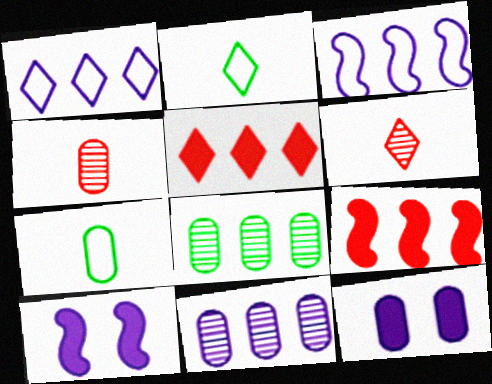[[1, 8, 9], 
[3, 5, 8]]